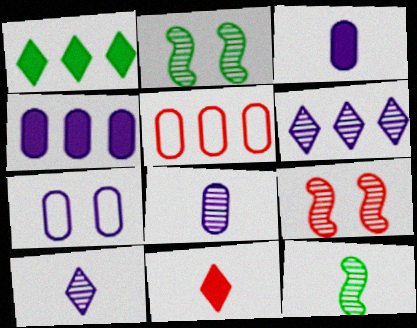[[4, 7, 8], 
[5, 9, 11]]